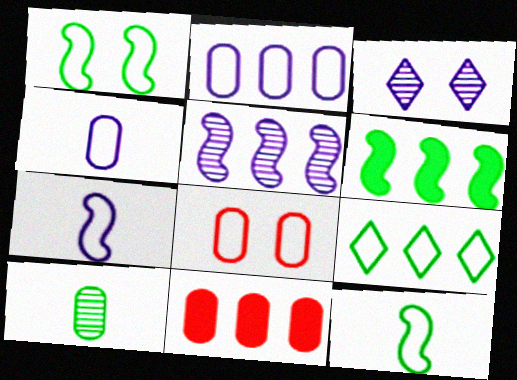[[3, 11, 12], 
[5, 9, 11], 
[7, 8, 9]]